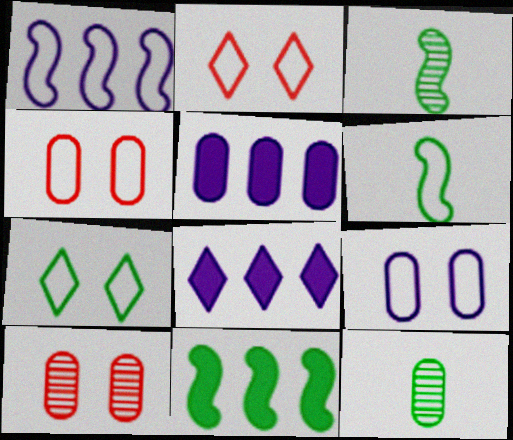[[2, 3, 5], 
[3, 4, 8], 
[4, 5, 12], 
[6, 8, 10], 
[7, 11, 12]]